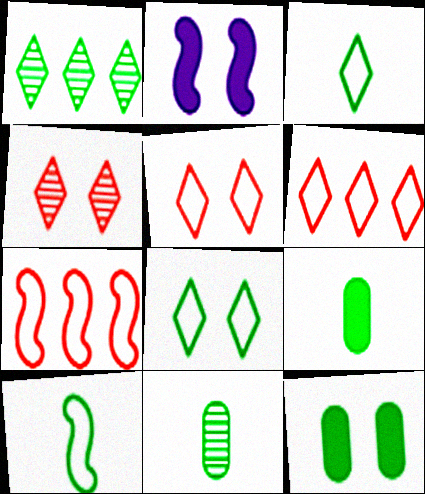[[1, 10, 12], 
[2, 6, 11]]